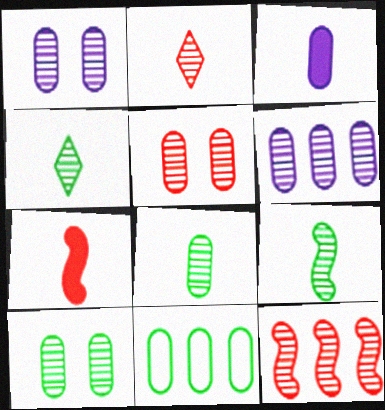[[1, 4, 12], 
[1, 5, 10], 
[2, 5, 12], 
[3, 5, 11], 
[4, 8, 9], 
[5, 6, 8]]